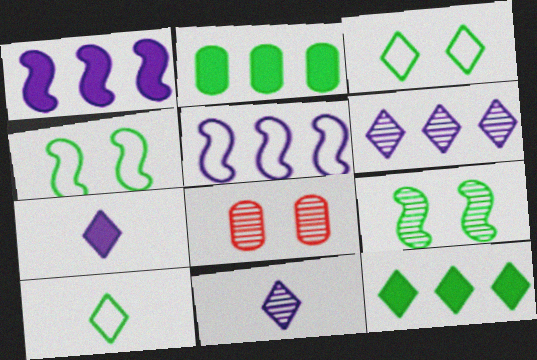[[1, 8, 10], 
[2, 9, 10]]